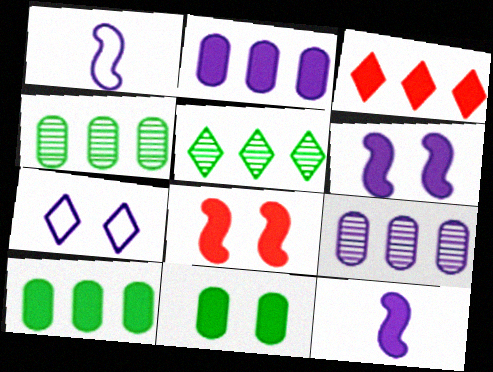[[3, 11, 12], 
[7, 9, 12]]